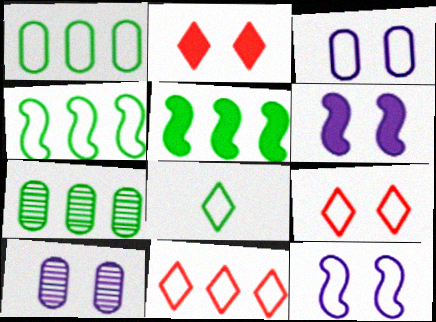[]